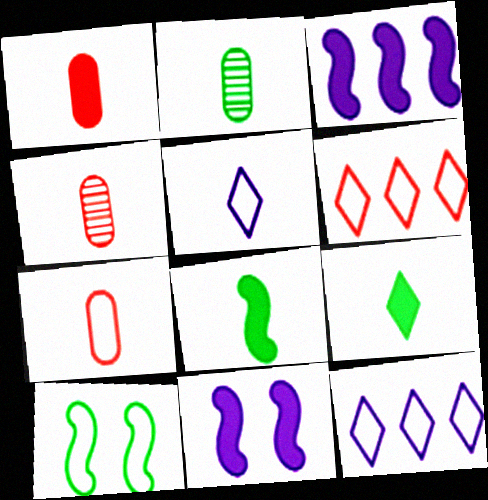[[1, 4, 7], 
[2, 6, 11], 
[4, 5, 8], 
[7, 10, 12]]